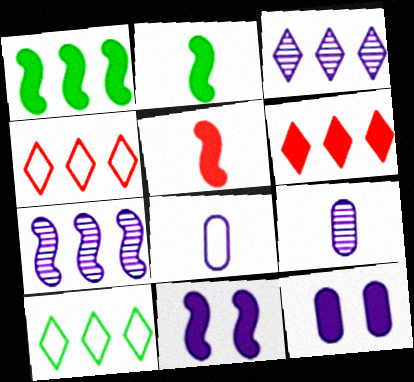[[1, 5, 11], 
[2, 6, 12], 
[3, 6, 10], 
[3, 8, 11]]